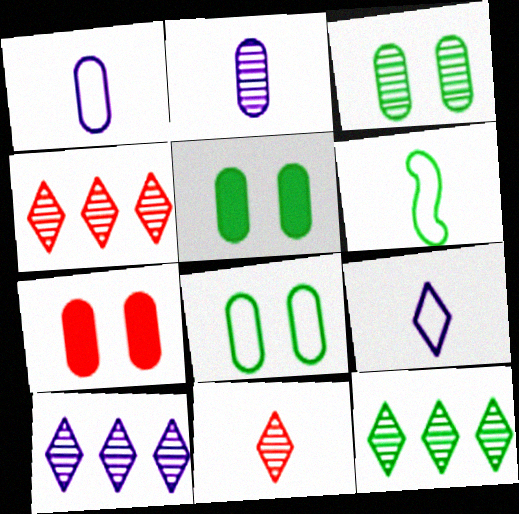[[3, 5, 8], 
[4, 10, 12], 
[5, 6, 12], 
[6, 7, 10]]